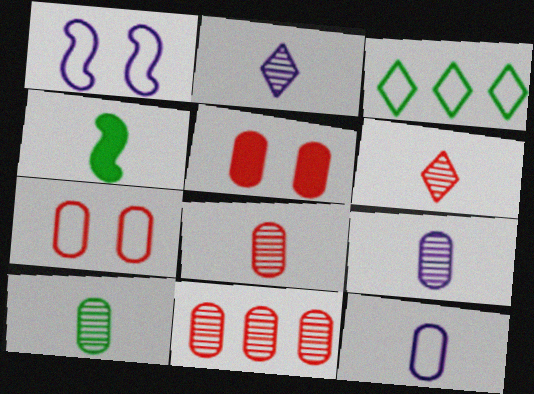[[4, 6, 12], 
[8, 9, 10]]